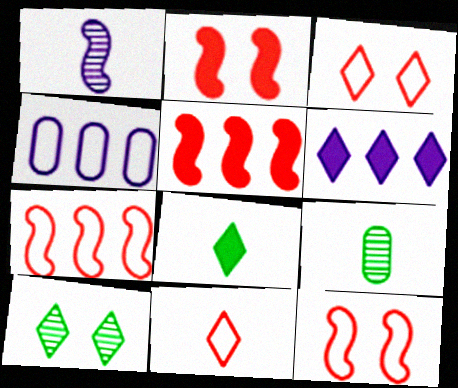[[6, 9, 12], 
[6, 10, 11]]